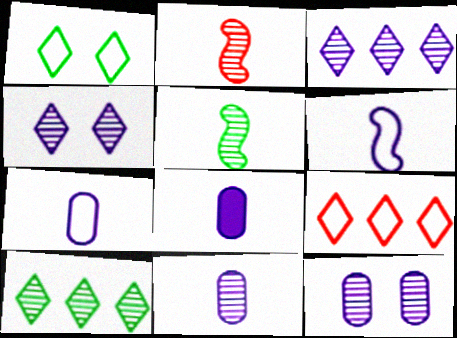[[2, 10, 12], 
[7, 8, 11]]